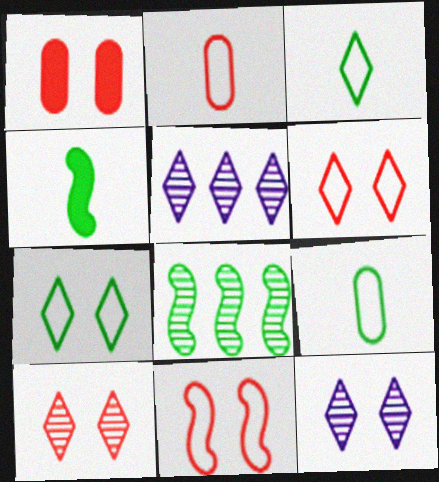[[1, 10, 11]]